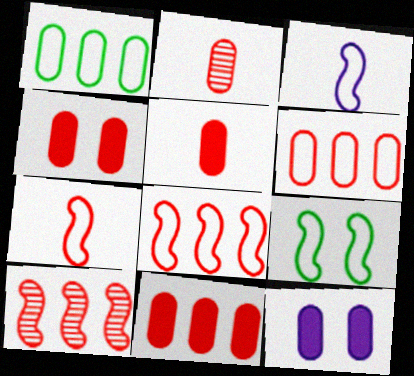[[1, 2, 12], 
[2, 4, 6], 
[3, 8, 9], 
[4, 5, 11]]